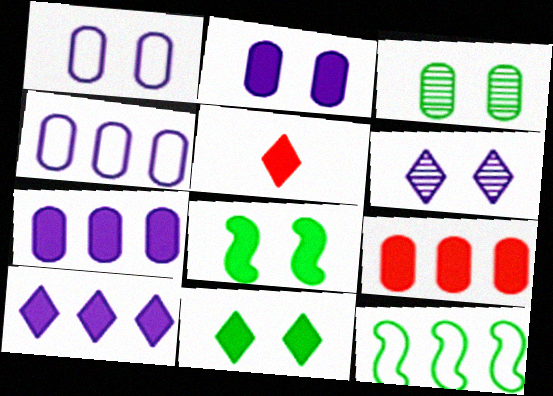[[5, 7, 8], 
[5, 10, 11]]